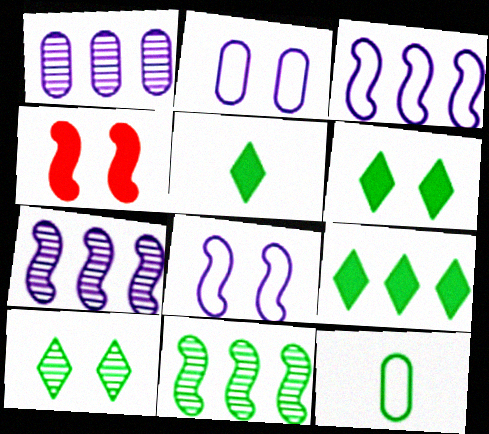[[2, 4, 10], 
[5, 6, 9], 
[6, 11, 12]]